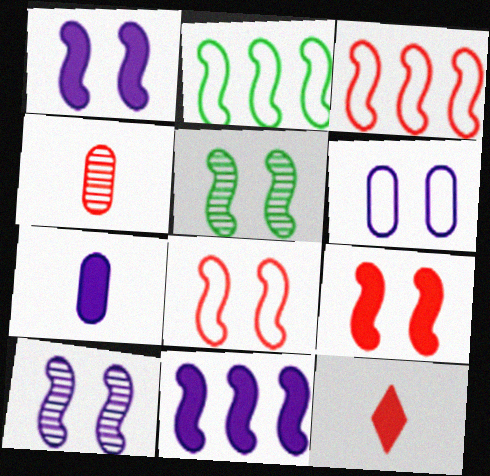[[1, 5, 8]]